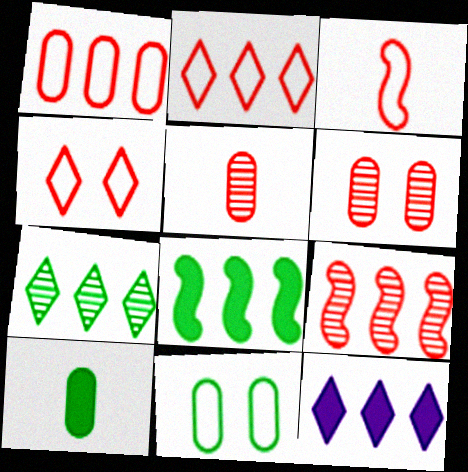[[1, 3, 4], 
[2, 7, 12]]